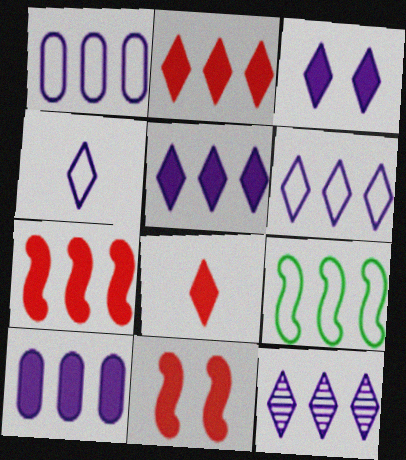[[3, 4, 12], 
[5, 6, 12]]